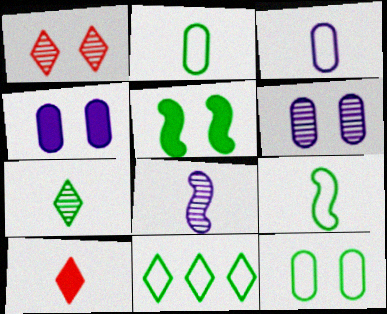[[2, 8, 10], 
[9, 11, 12]]